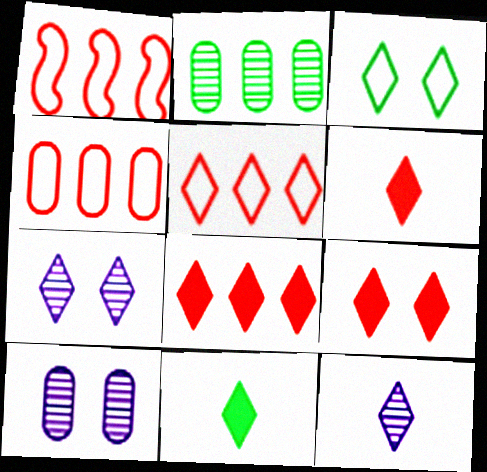[[1, 4, 5], 
[1, 10, 11], 
[3, 7, 9], 
[3, 8, 12], 
[5, 7, 11], 
[6, 8, 9]]